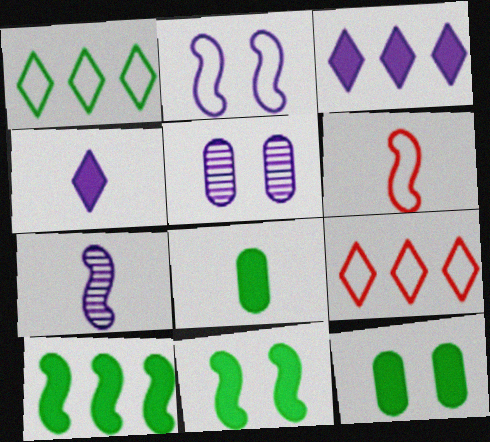[[7, 9, 12]]